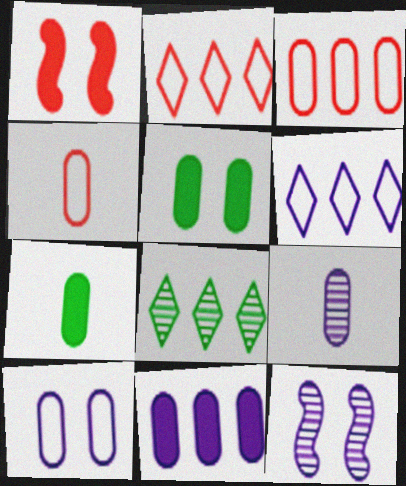[[2, 7, 12], 
[3, 5, 9], 
[4, 7, 9], 
[9, 10, 11]]